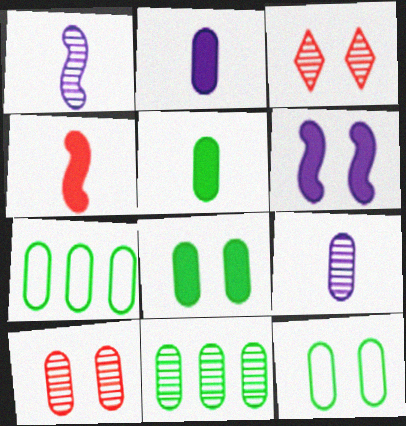[[1, 3, 11], 
[2, 7, 10], 
[3, 6, 12], 
[5, 11, 12], 
[9, 10, 11]]